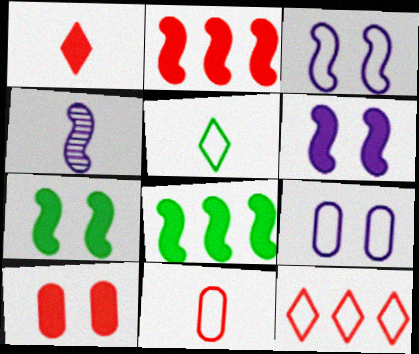[[1, 2, 10]]